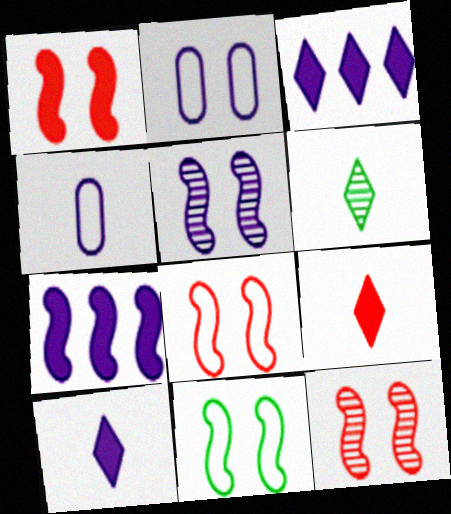[[1, 5, 11], 
[1, 8, 12], 
[3, 4, 5]]